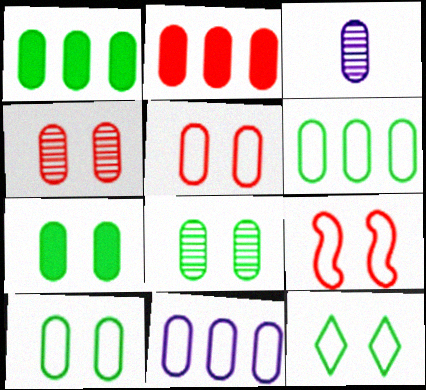[[1, 3, 5], 
[2, 3, 10], 
[7, 8, 10]]